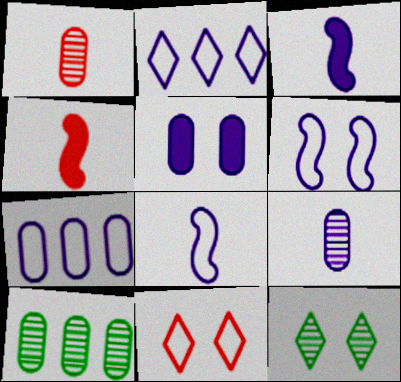[[3, 10, 11], 
[4, 7, 12], 
[5, 7, 9]]